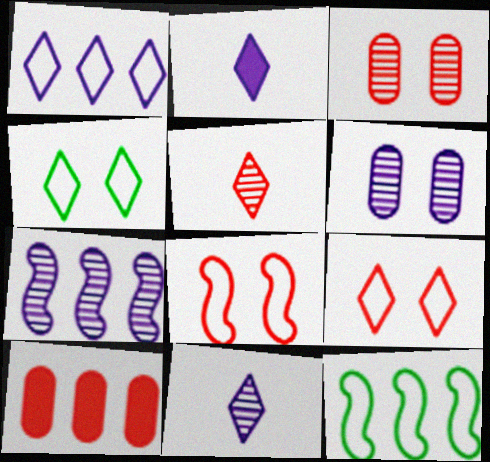[[2, 3, 12], 
[5, 8, 10], 
[6, 7, 11]]